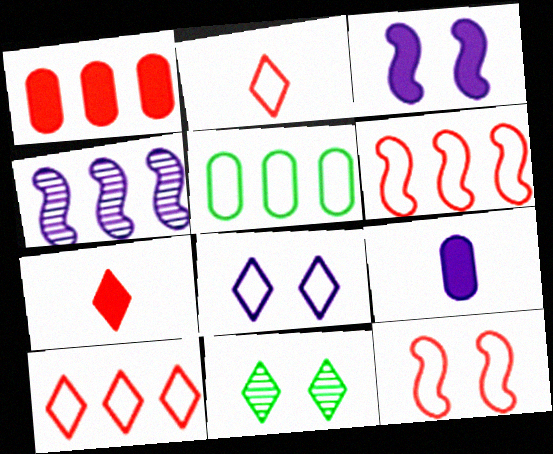[[4, 8, 9], 
[6, 9, 11]]